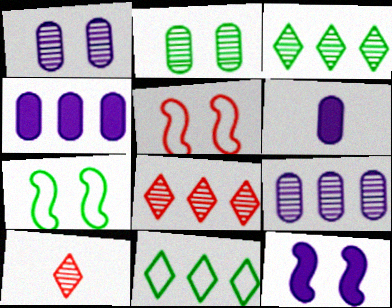[[3, 5, 6], 
[4, 7, 10], 
[6, 7, 8]]